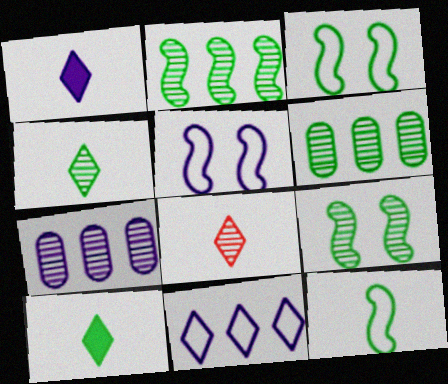[[1, 5, 7], 
[3, 6, 10], 
[4, 6, 9], 
[7, 8, 9]]